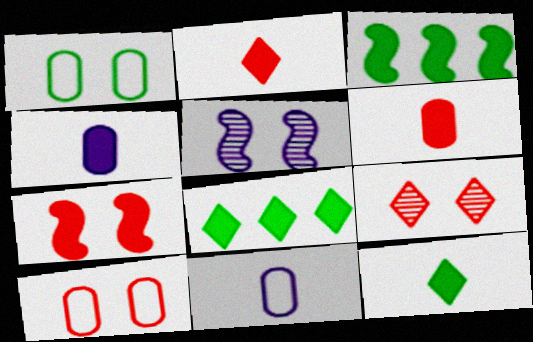[[3, 9, 11], 
[4, 7, 8], 
[7, 9, 10]]